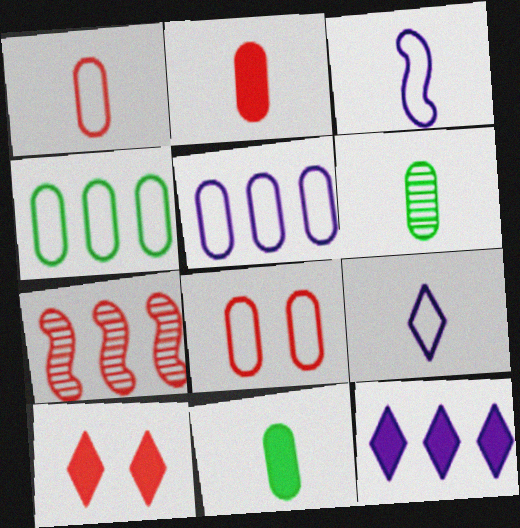[[1, 7, 10], 
[4, 7, 12]]